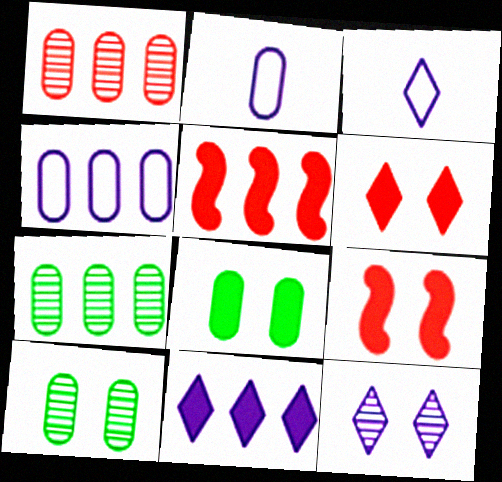[[1, 2, 8], 
[3, 5, 10], 
[3, 7, 9], 
[3, 11, 12]]